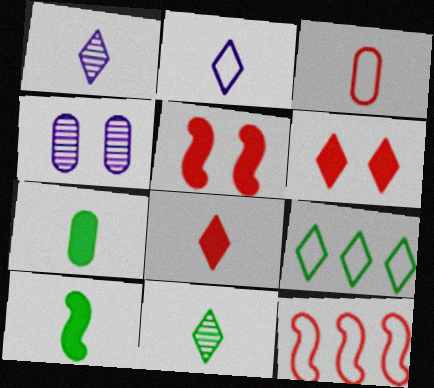[[1, 3, 10], 
[1, 6, 9], 
[2, 8, 11]]